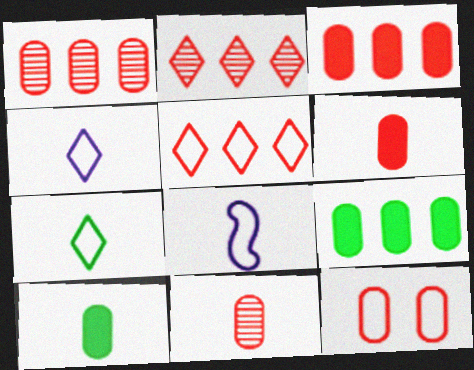[[1, 6, 12], 
[3, 11, 12]]